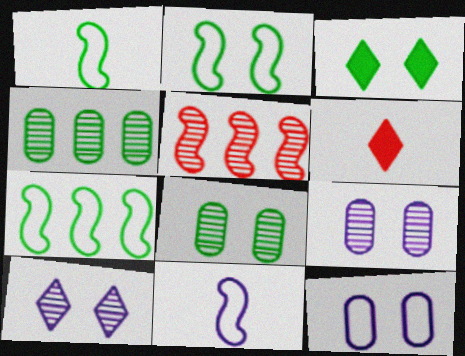[[1, 2, 7], 
[1, 3, 4], 
[2, 3, 8], 
[6, 7, 9]]